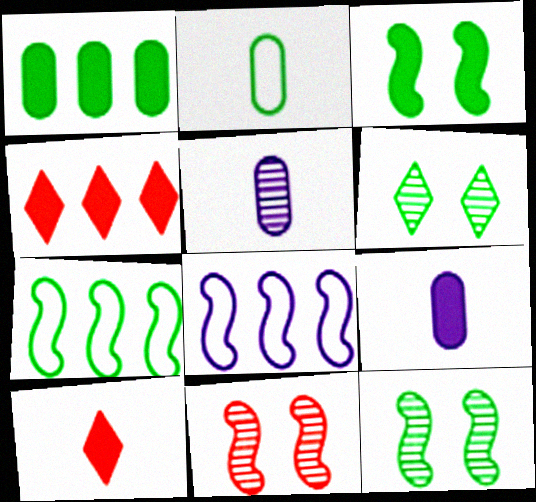[[3, 4, 9]]